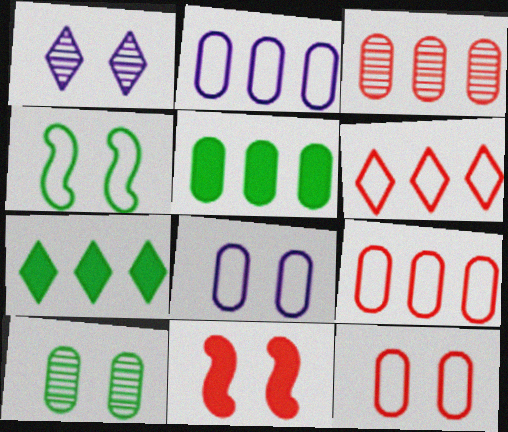[[2, 3, 5]]